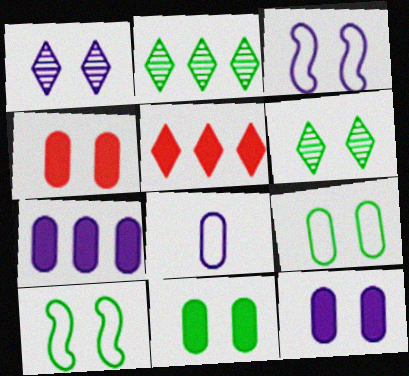[[1, 3, 12], 
[1, 4, 10], 
[3, 4, 6], 
[4, 11, 12], 
[6, 10, 11]]